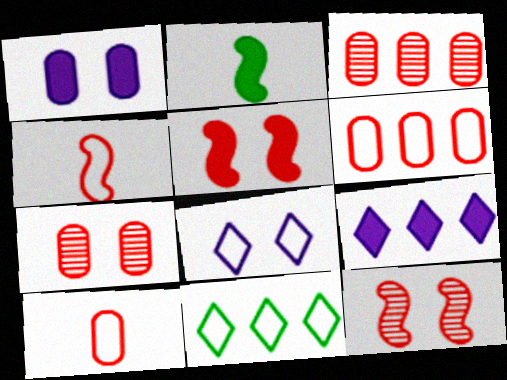[[2, 3, 8]]